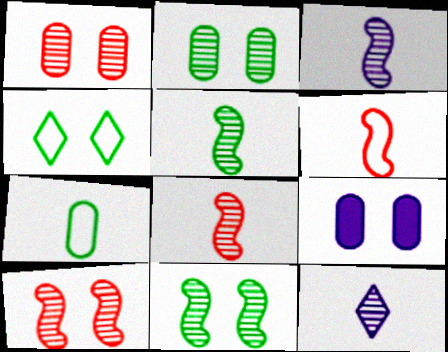[[3, 5, 8], 
[4, 9, 10]]